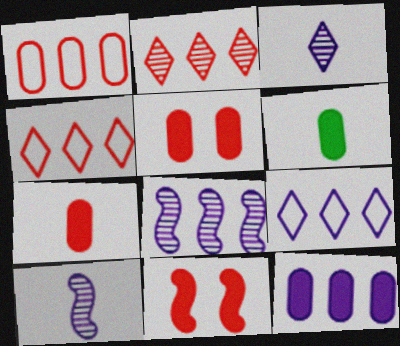[[5, 6, 12], 
[8, 9, 12]]